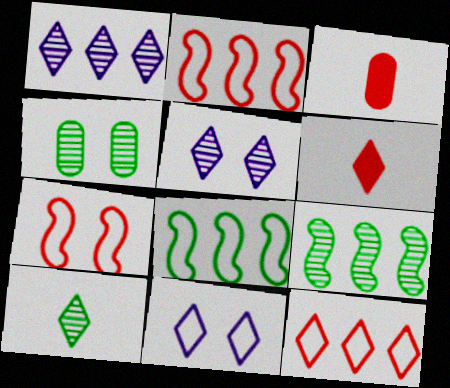[[3, 5, 8], 
[3, 9, 11], 
[4, 9, 10]]